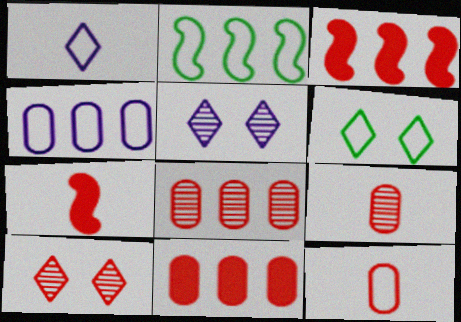[[3, 10, 12]]